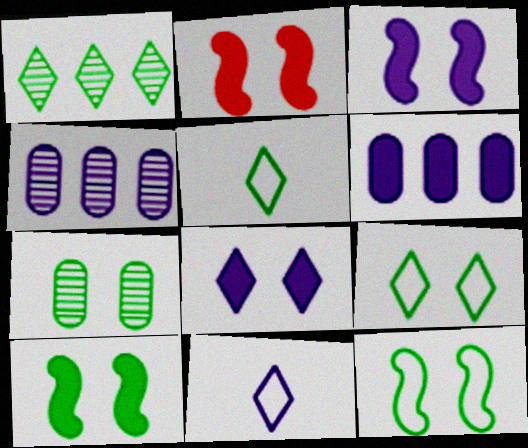[[2, 3, 10], 
[2, 4, 5], 
[3, 4, 11], 
[7, 9, 10]]